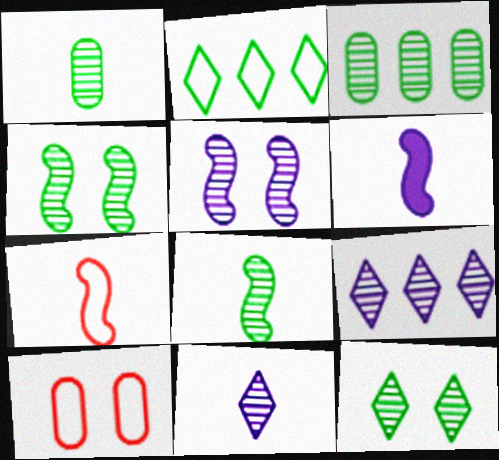[[3, 8, 12], 
[6, 7, 8]]